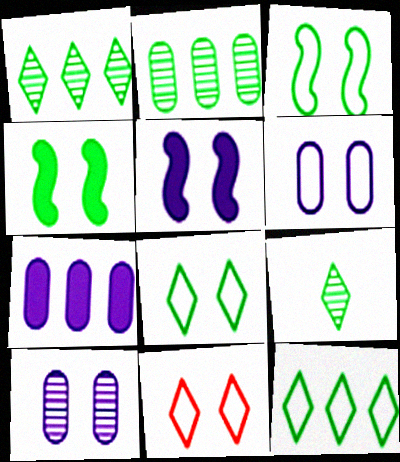[[3, 6, 11], 
[4, 10, 11]]